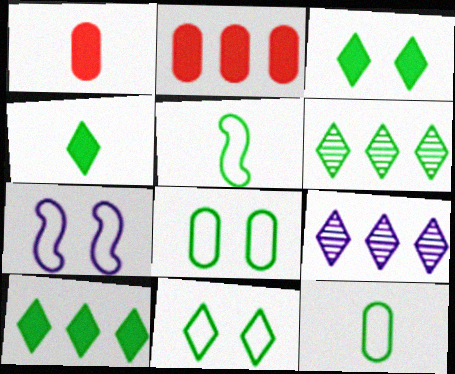[[1, 6, 7], 
[3, 4, 10], 
[4, 6, 11]]